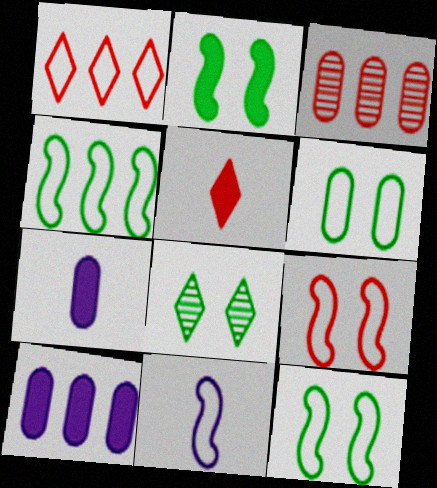[[1, 6, 11], 
[2, 5, 10], 
[2, 6, 8], 
[3, 5, 9], 
[3, 6, 7], 
[4, 9, 11]]